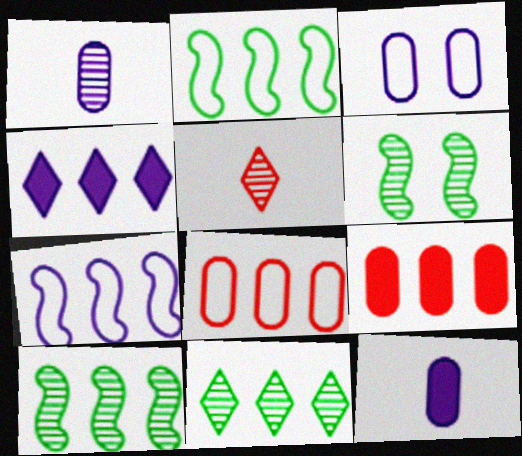[[4, 8, 10], 
[7, 9, 11]]